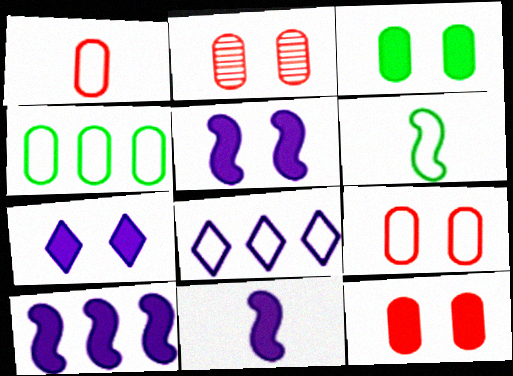[[2, 9, 12], 
[5, 10, 11], 
[6, 8, 9]]